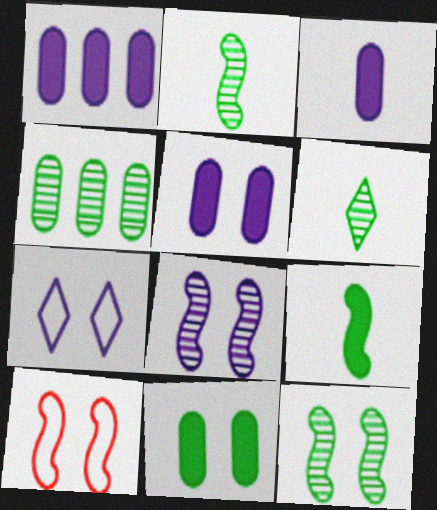[[1, 3, 5], 
[1, 6, 10], 
[4, 6, 12], 
[5, 7, 8]]